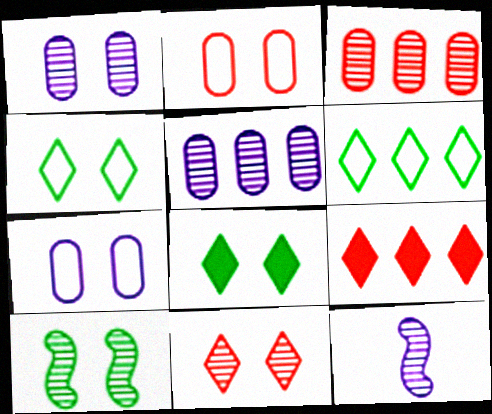[[1, 10, 11]]